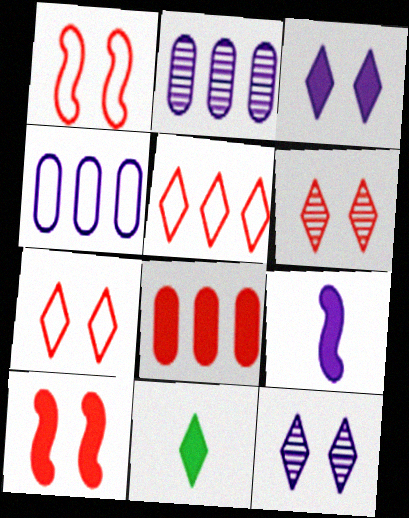[[1, 2, 11], 
[4, 9, 12], 
[5, 11, 12]]